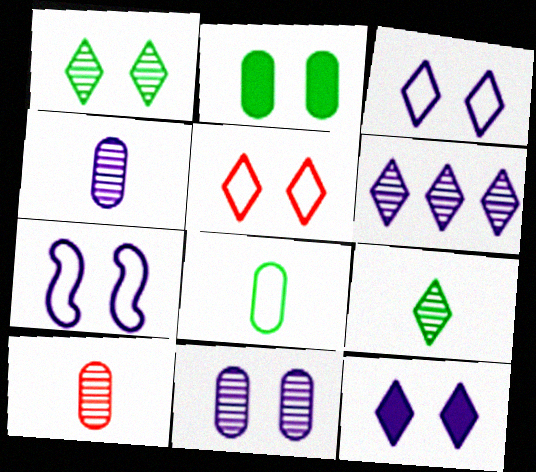[[1, 5, 12], 
[7, 11, 12]]